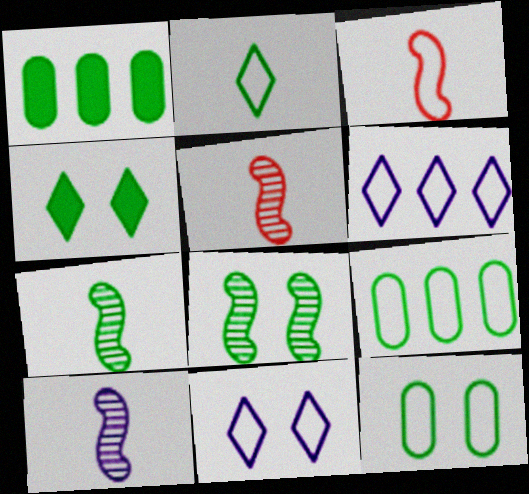[[1, 2, 8], 
[1, 5, 11], 
[3, 6, 12], 
[3, 9, 11], 
[4, 7, 9], 
[4, 8, 12], 
[5, 7, 10]]